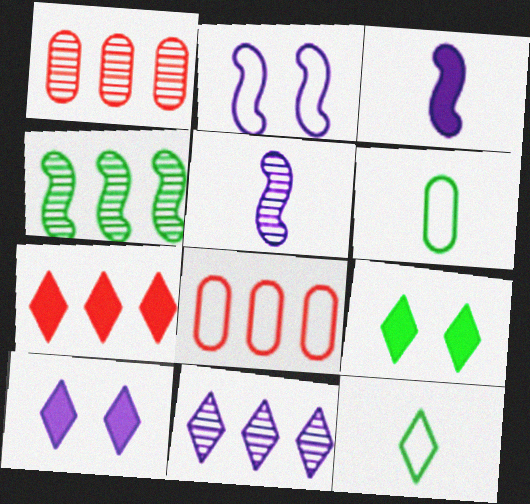[[1, 4, 11], 
[2, 8, 12], 
[4, 6, 9], 
[5, 8, 9]]